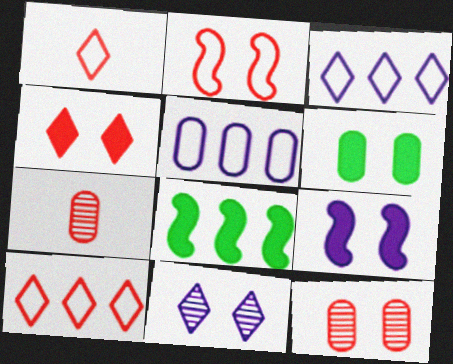[[2, 4, 12], 
[2, 6, 11], 
[4, 6, 9], 
[5, 6, 7]]